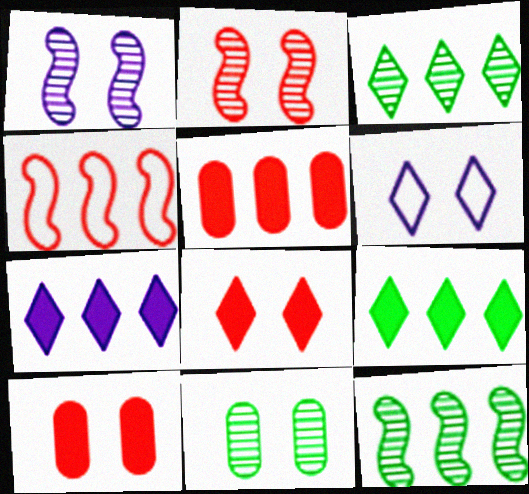[]